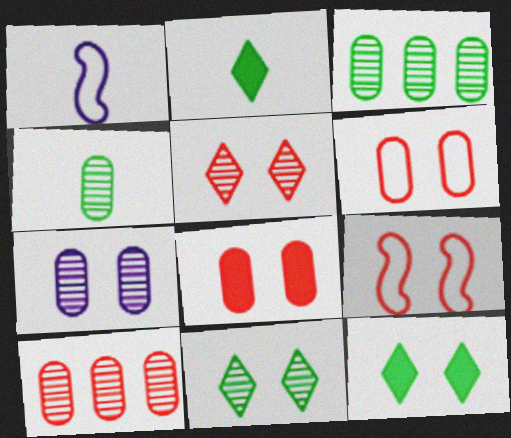[[1, 10, 12], 
[4, 7, 10], 
[5, 8, 9], 
[7, 9, 12]]